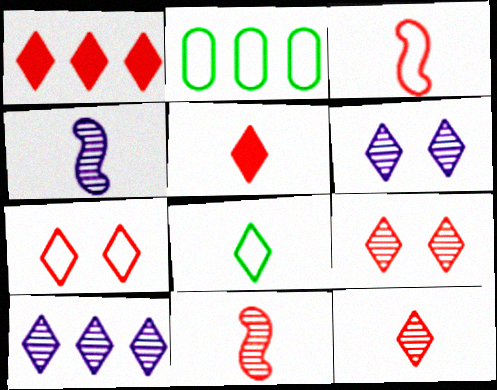[[1, 6, 8], 
[1, 7, 12]]